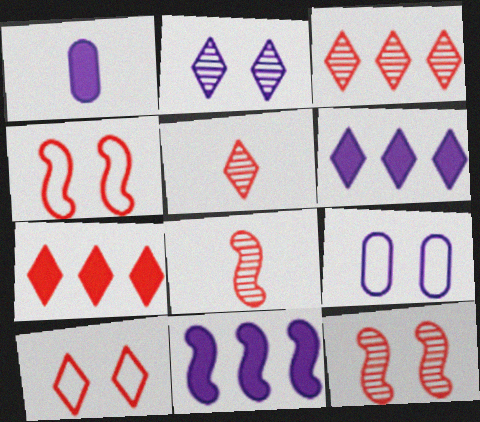[[5, 7, 10]]